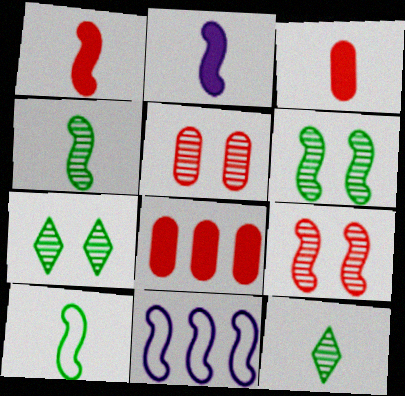[[1, 6, 11], 
[3, 7, 11]]